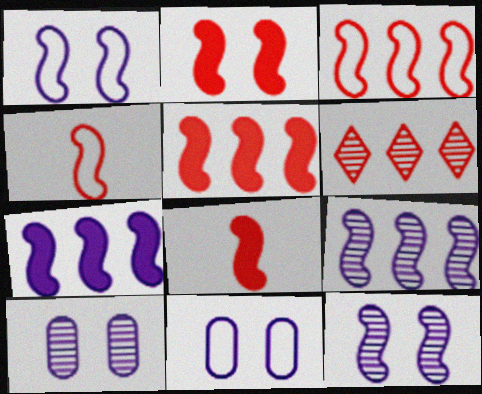[[2, 5, 8]]